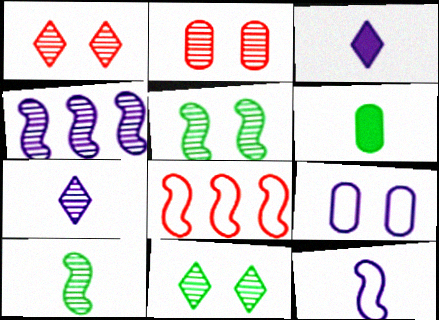[[3, 4, 9]]